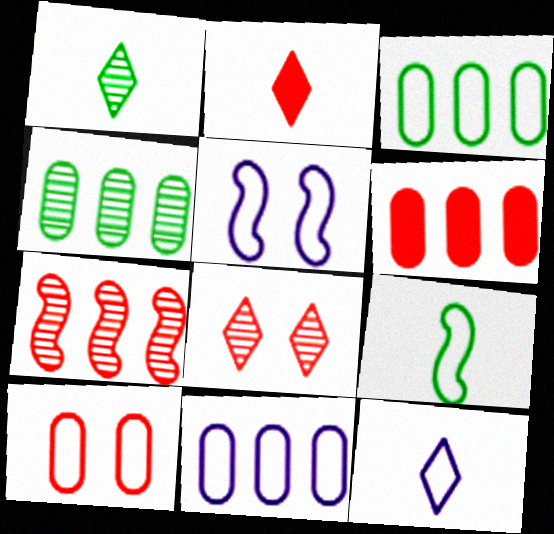[[1, 2, 12], 
[1, 5, 6], 
[2, 4, 5], 
[2, 7, 10], 
[4, 6, 11], 
[5, 11, 12]]